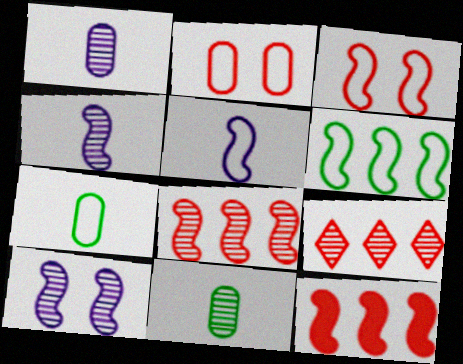[[3, 5, 6], 
[9, 10, 11]]